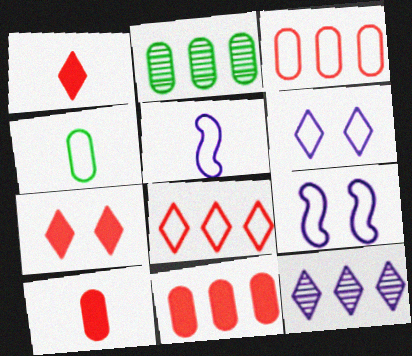[[1, 2, 9], 
[2, 5, 7], 
[4, 8, 9]]